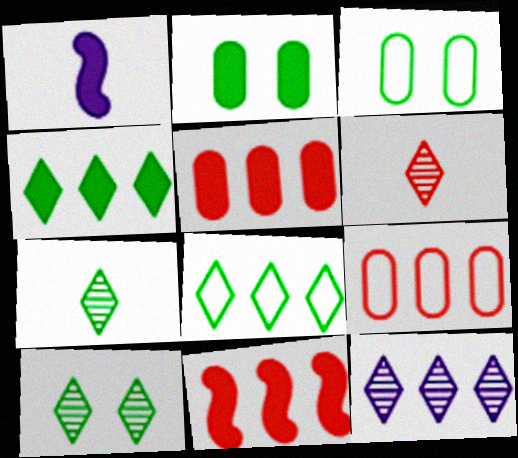[[1, 9, 10], 
[6, 10, 12]]